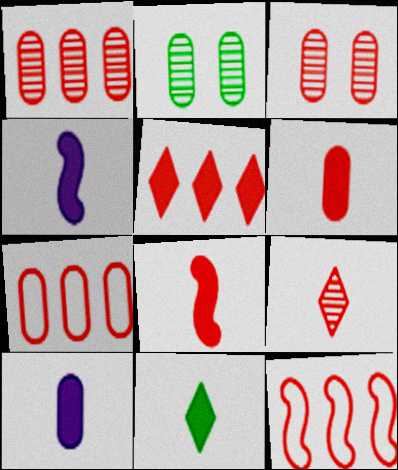[[1, 5, 12], 
[2, 7, 10], 
[3, 6, 7], 
[4, 6, 11], 
[8, 10, 11]]